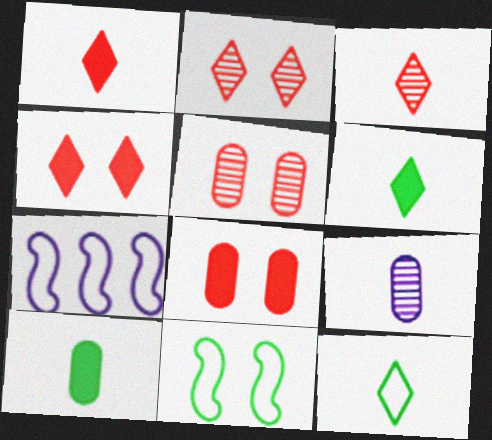[[2, 7, 10], 
[5, 6, 7]]